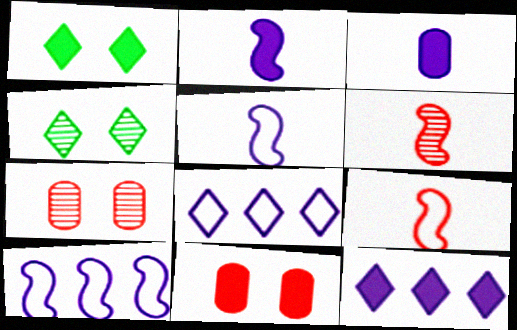[]